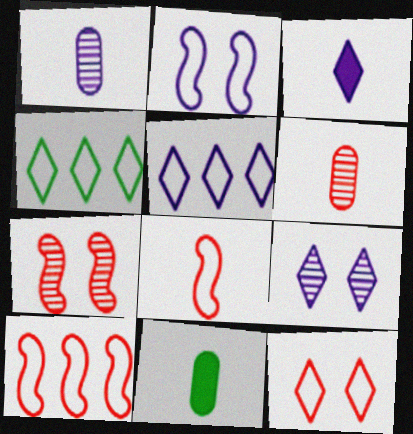[[3, 5, 9], 
[5, 7, 11], 
[9, 10, 11]]